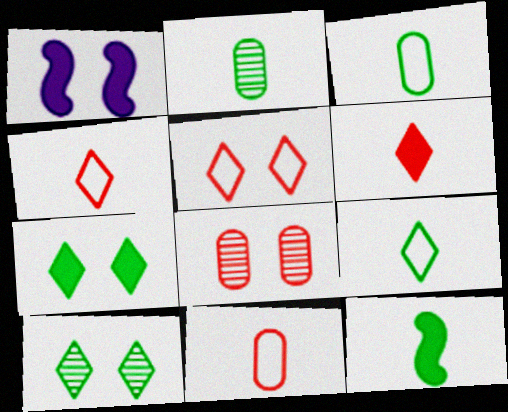[[2, 9, 12]]